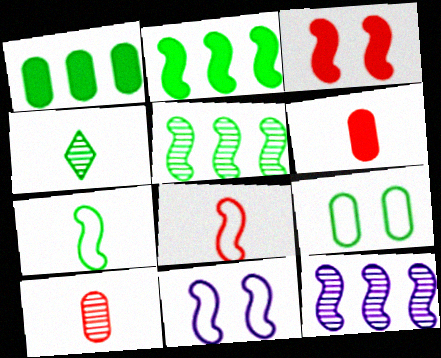[[2, 4, 9], 
[3, 7, 12]]